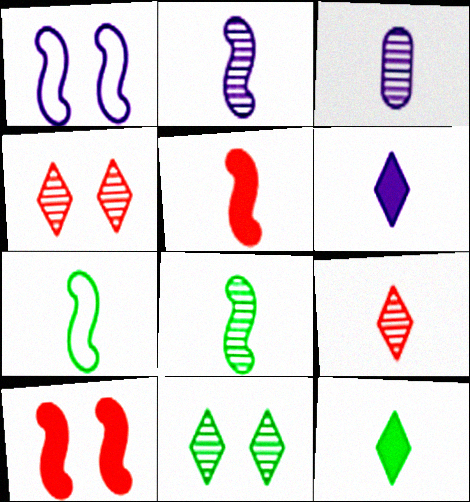[[2, 5, 7], 
[3, 8, 9]]